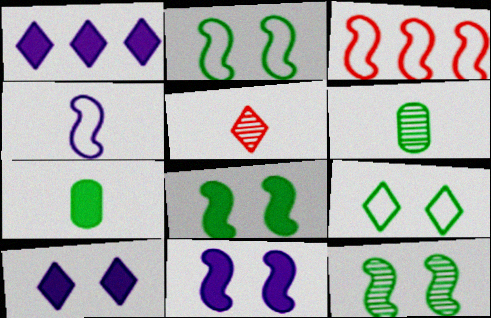[[1, 5, 9], 
[2, 3, 4], 
[2, 8, 12], 
[3, 6, 10], 
[4, 5, 7]]